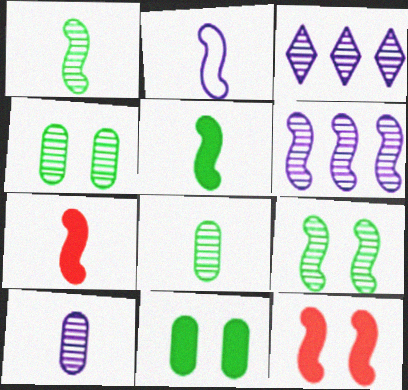[[1, 2, 7]]